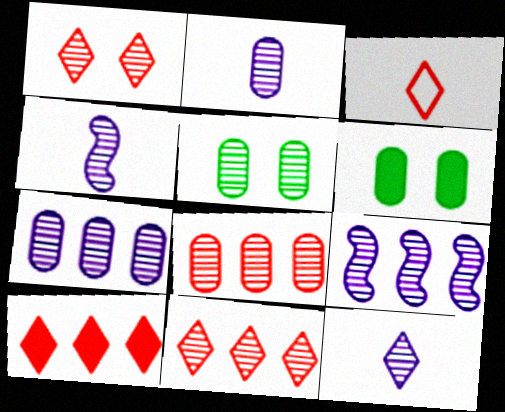[[1, 3, 10], 
[2, 4, 12], 
[2, 5, 8], 
[3, 6, 9], 
[4, 5, 11]]